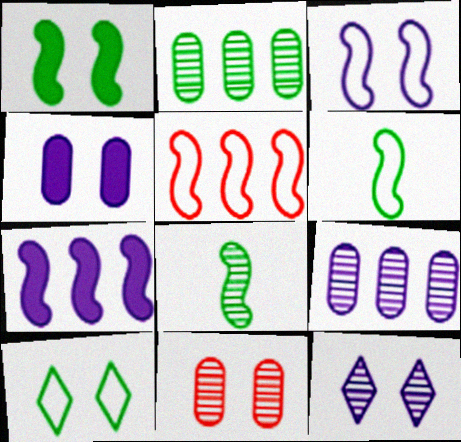[[3, 4, 12], 
[3, 5, 6]]